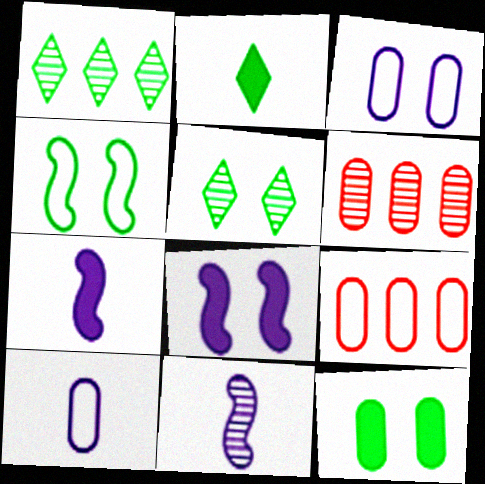[[4, 5, 12], 
[5, 6, 11], 
[5, 7, 9], 
[6, 10, 12]]